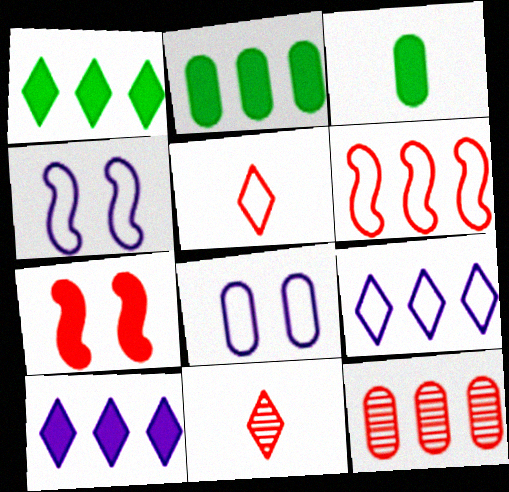[[2, 4, 11], 
[3, 7, 10], 
[3, 8, 12], 
[5, 7, 12]]